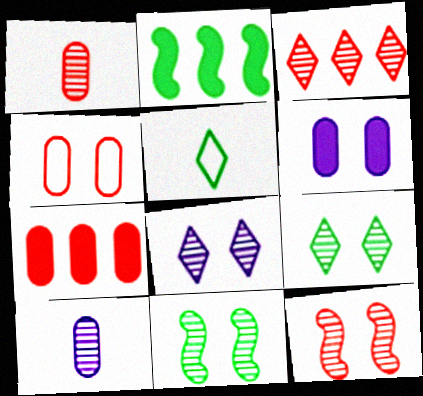[[1, 3, 12], 
[1, 4, 7], 
[3, 10, 11]]